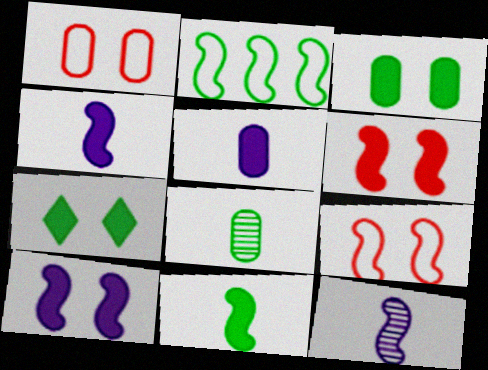[[2, 6, 12], 
[2, 7, 8]]